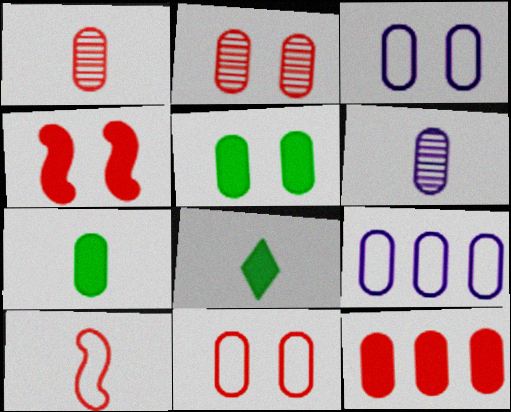[[1, 5, 9], 
[1, 11, 12], 
[2, 3, 5], 
[2, 7, 9], 
[6, 8, 10]]